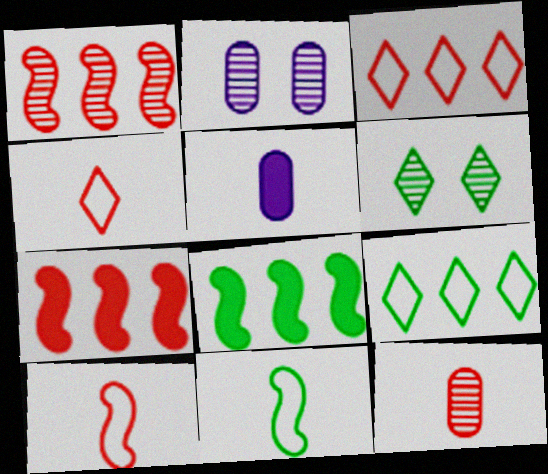[[2, 4, 8]]